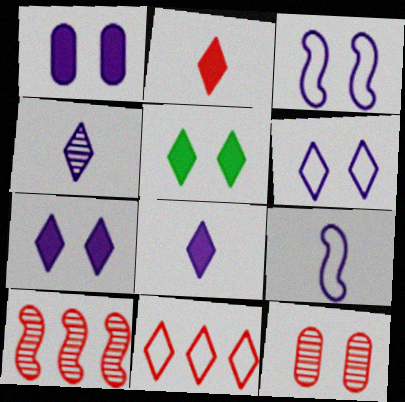[[3, 5, 12], 
[4, 5, 11]]